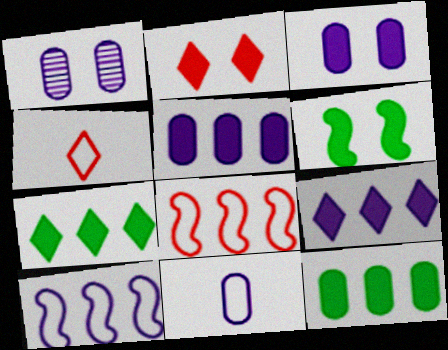[[1, 5, 11], 
[2, 3, 6]]